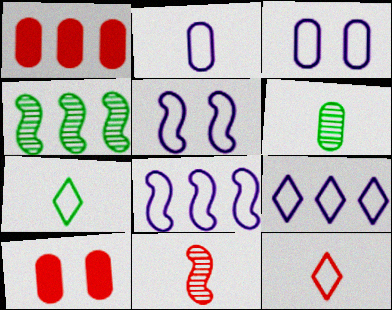[[1, 3, 6], 
[1, 4, 9], 
[2, 5, 9]]